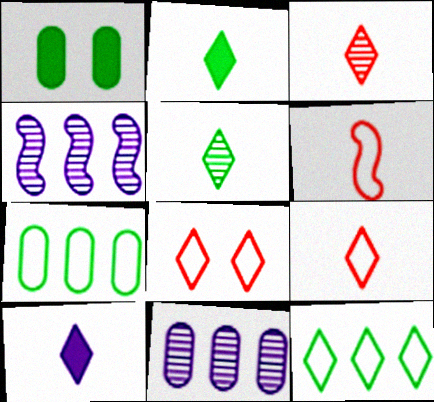[[1, 4, 9], 
[5, 9, 10]]